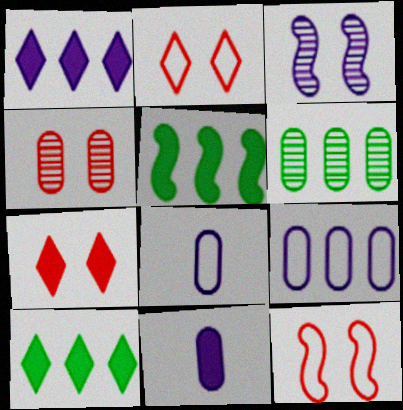[[1, 3, 8], 
[4, 7, 12], 
[5, 7, 11]]